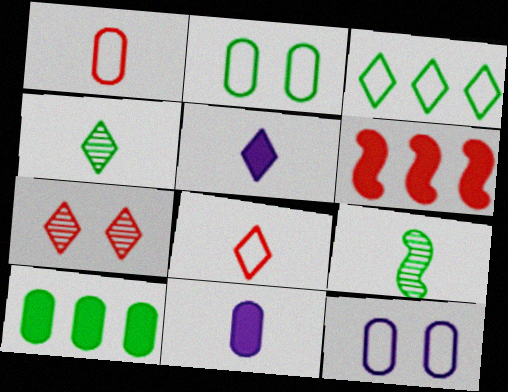[[1, 5, 9], 
[1, 6, 7], 
[3, 5, 7], 
[4, 5, 8], 
[4, 6, 12], 
[8, 9, 11]]